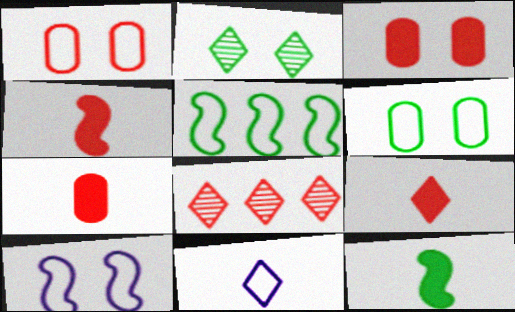[[1, 4, 8], 
[1, 5, 11], 
[2, 3, 10], 
[4, 7, 9]]